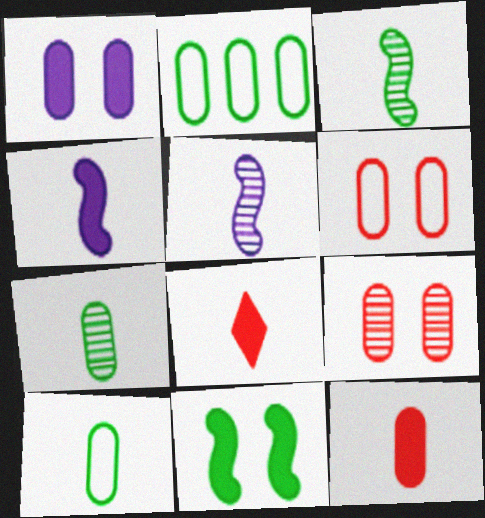[[5, 8, 10]]